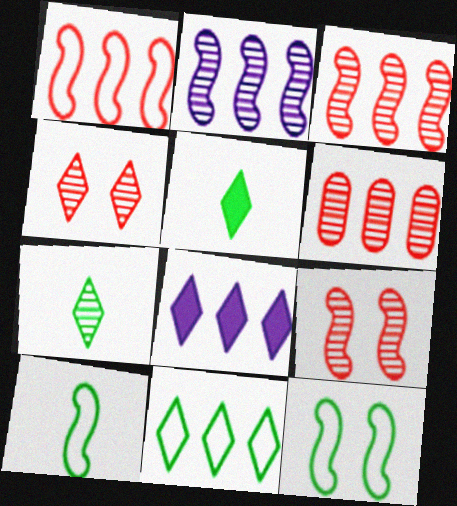[]